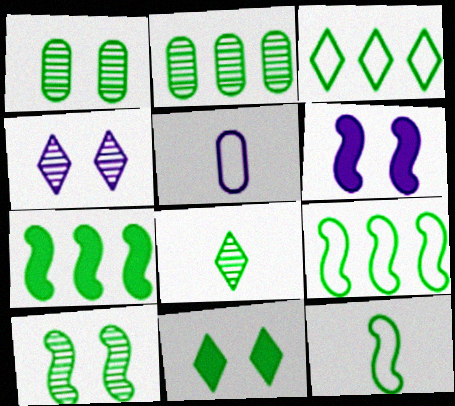[[2, 3, 7], 
[2, 8, 10], 
[2, 11, 12], 
[3, 8, 11], 
[7, 10, 12]]